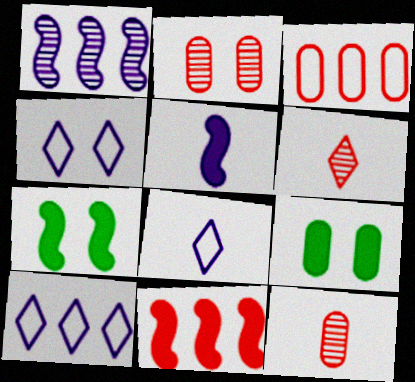[[2, 4, 7], 
[4, 8, 10], 
[5, 7, 11], 
[7, 10, 12]]